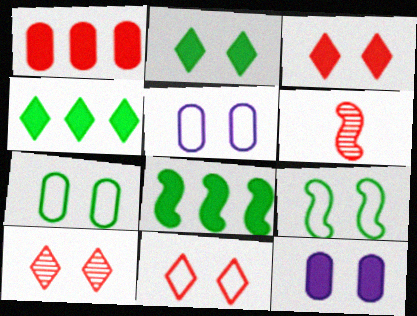[[1, 6, 11], 
[3, 10, 11], 
[4, 5, 6], 
[5, 9, 11], 
[9, 10, 12]]